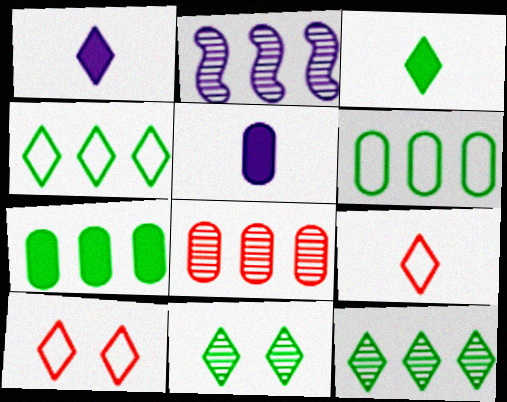[[1, 10, 12], 
[2, 8, 12], 
[3, 4, 11]]